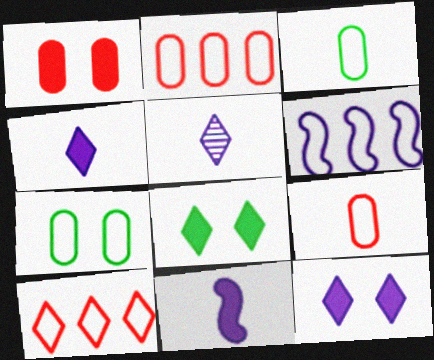[[5, 8, 10]]